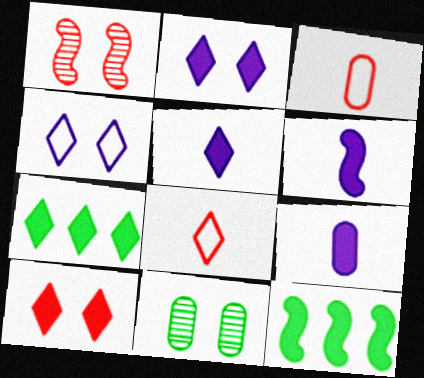[[5, 6, 9], 
[5, 7, 10], 
[9, 10, 12]]